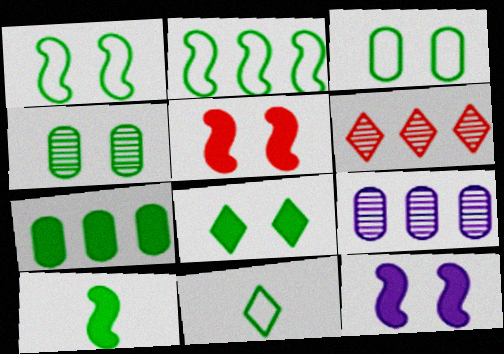[[1, 4, 8], 
[2, 3, 11], 
[5, 9, 11], 
[7, 8, 10]]